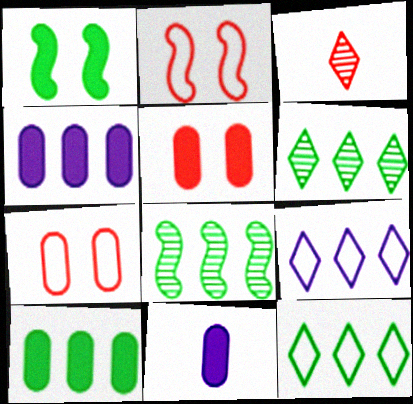[[2, 6, 11], 
[5, 10, 11], 
[8, 10, 12]]